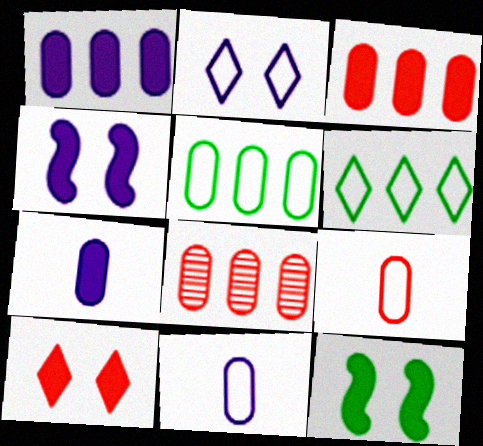[[1, 5, 8]]